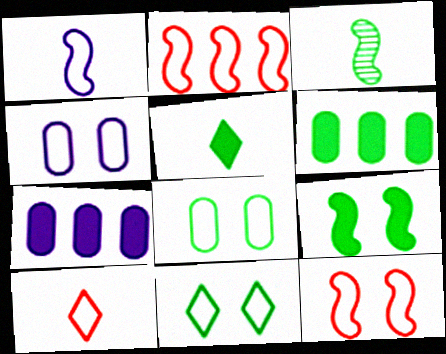[[3, 6, 11], 
[4, 11, 12], 
[5, 6, 9]]